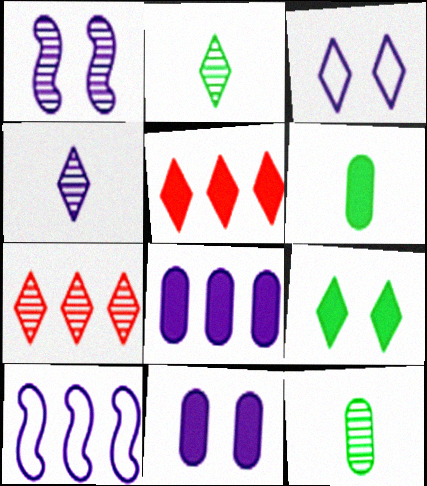[[1, 3, 11], 
[1, 7, 12], 
[2, 3, 5], 
[4, 10, 11]]